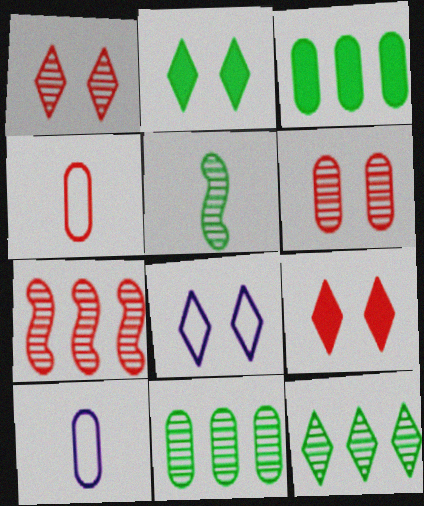[[1, 2, 8], 
[2, 7, 10], 
[3, 6, 10], 
[4, 7, 9]]